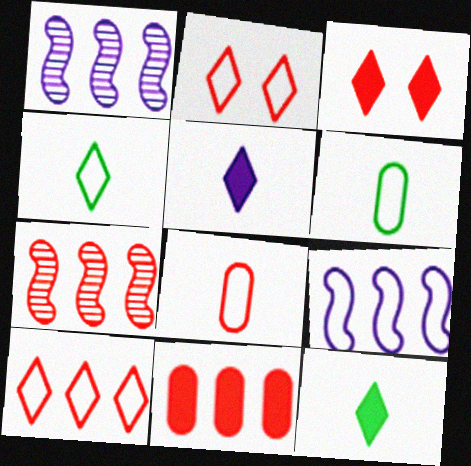[[1, 3, 6], 
[2, 6, 9], 
[3, 7, 8], 
[7, 10, 11]]